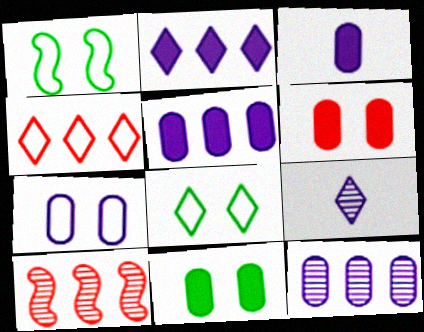[[3, 7, 12], 
[3, 8, 10]]